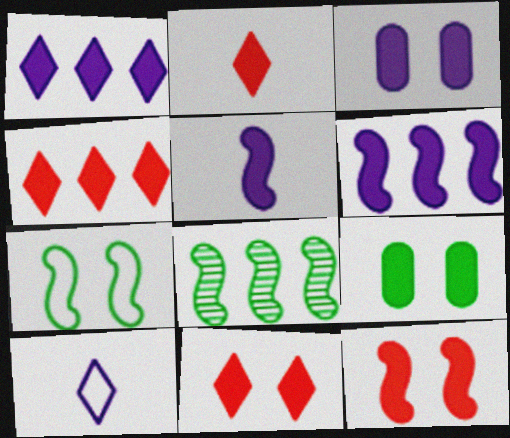[[1, 3, 5], 
[2, 4, 11], 
[2, 6, 9], 
[4, 5, 9]]